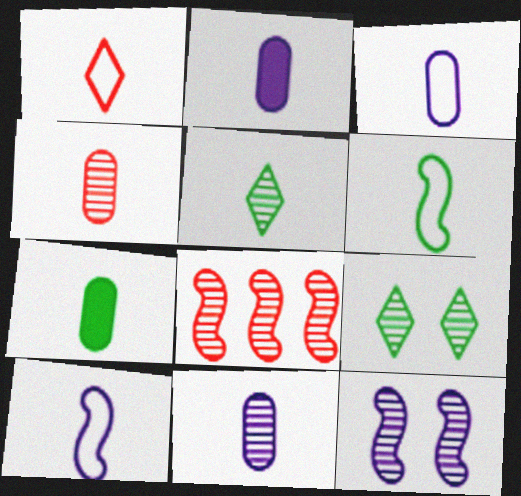[[1, 3, 6], 
[2, 3, 11], 
[3, 4, 7], 
[5, 6, 7], 
[8, 9, 11]]